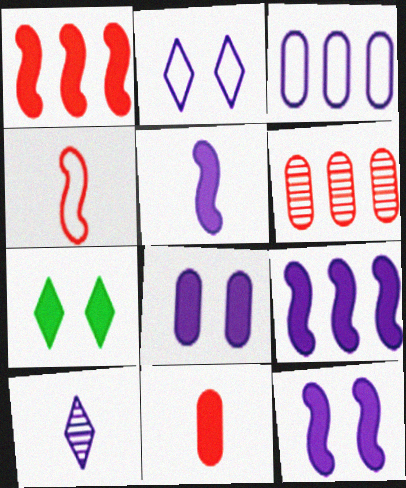[[3, 10, 12], 
[5, 9, 12], 
[7, 9, 11]]